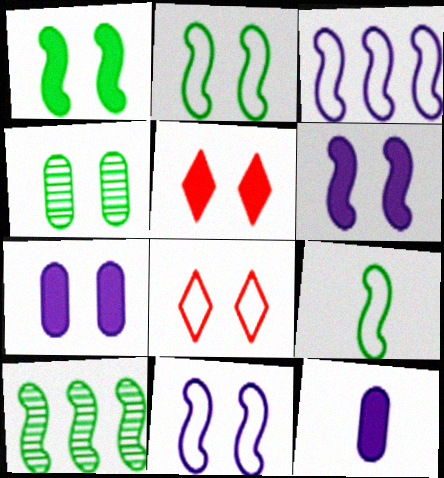[[1, 5, 7], 
[1, 9, 10], 
[4, 5, 11], 
[4, 6, 8], 
[8, 10, 12]]